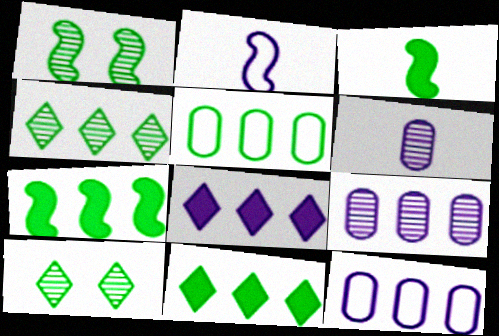[[3, 5, 10], 
[4, 5, 7]]